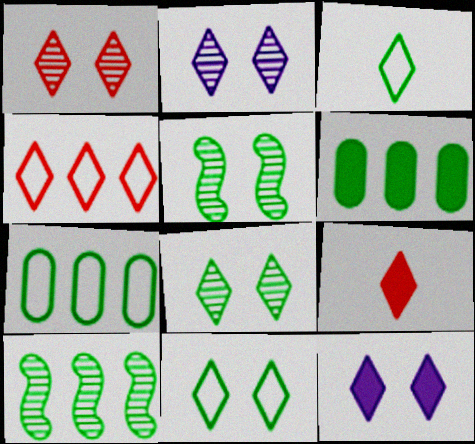[[1, 2, 8], 
[1, 4, 9], 
[1, 11, 12], 
[3, 5, 6]]